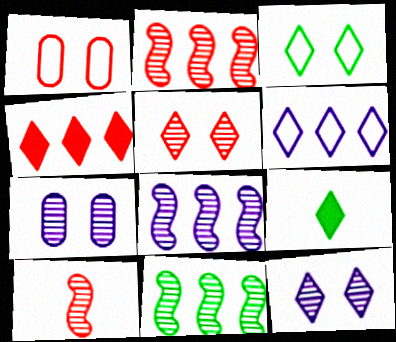[[1, 4, 10], 
[1, 8, 9], 
[2, 8, 11], 
[5, 6, 9]]